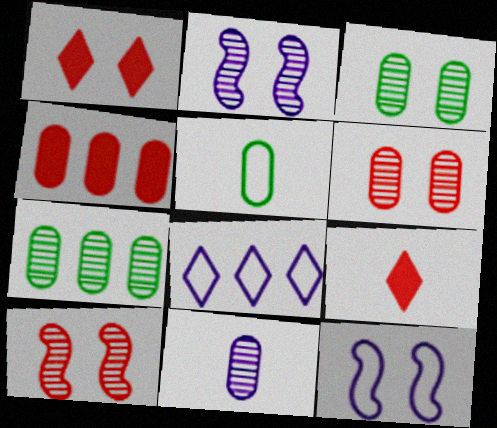[[1, 3, 12], 
[6, 7, 11], 
[7, 9, 12]]